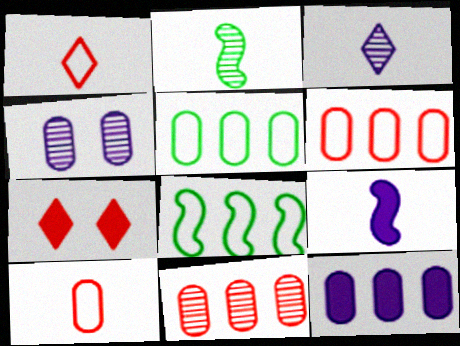[[5, 11, 12]]